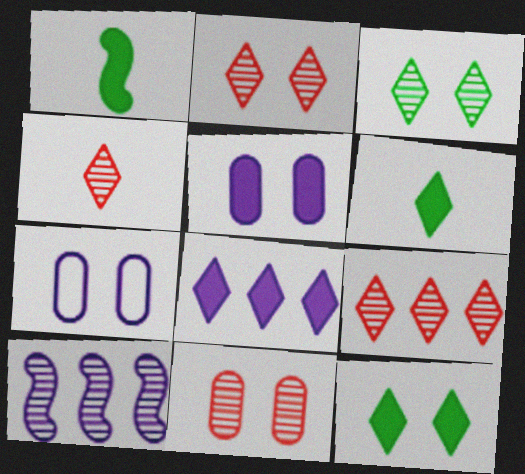[[1, 7, 9], 
[2, 4, 9]]